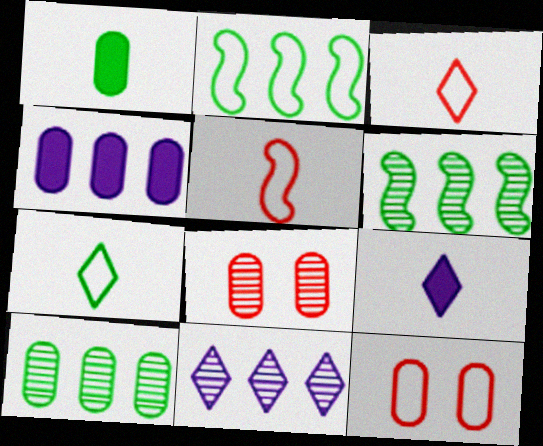[[2, 8, 9], 
[6, 9, 12]]